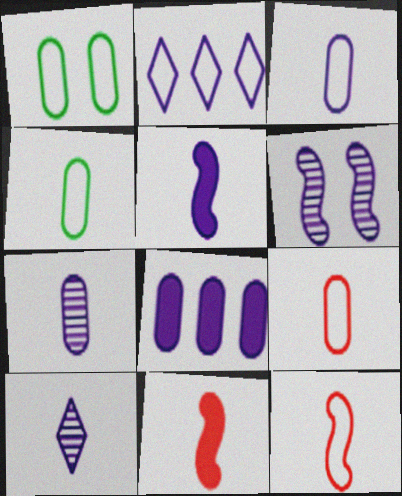[[1, 2, 12], 
[3, 4, 9], 
[3, 5, 10], 
[4, 10, 11]]